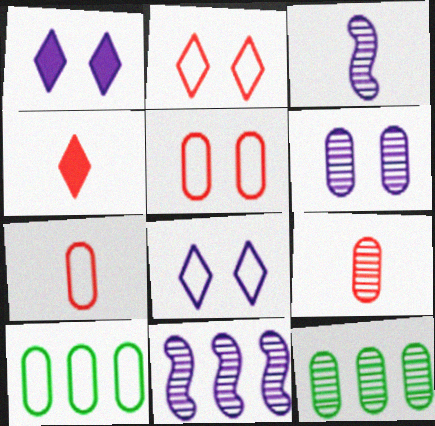[[6, 9, 12]]